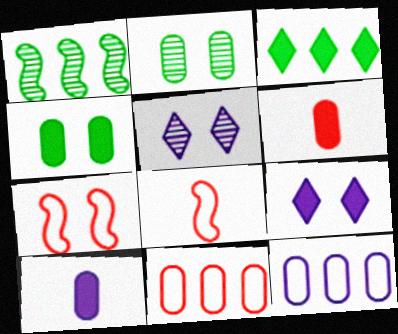[[2, 6, 12], 
[2, 7, 9], 
[2, 10, 11], 
[4, 5, 7]]